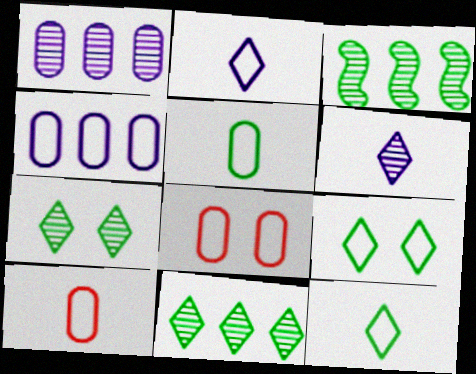[[4, 5, 8]]